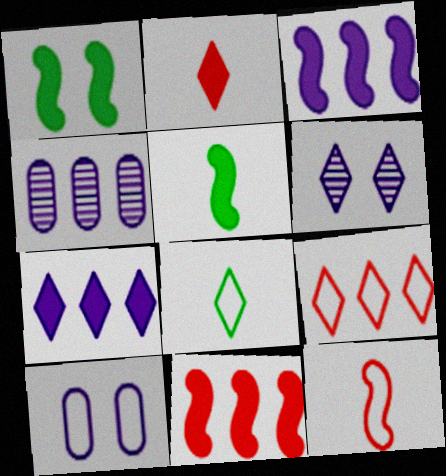[]